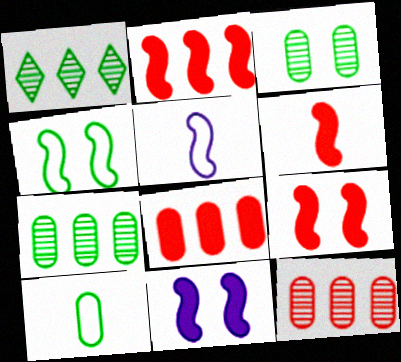[[2, 6, 9]]